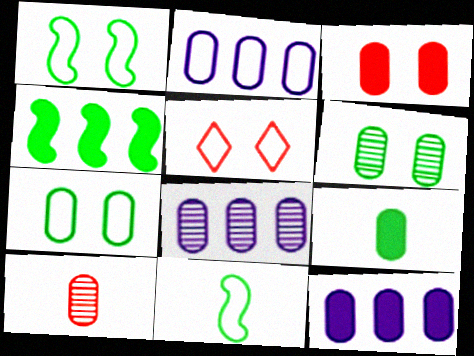[[2, 5, 11], 
[2, 8, 12], 
[3, 9, 12], 
[6, 8, 10], 
[7, 10, 12]]